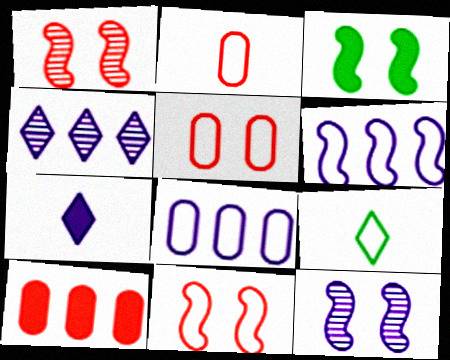[[2, 3, 4], 
[3, 7, 10], 
[3, 11, 12], 
[5, 6, 9], 
[7, 8, 12], 
[8, 9, 11], 
[9, 10, 12]]